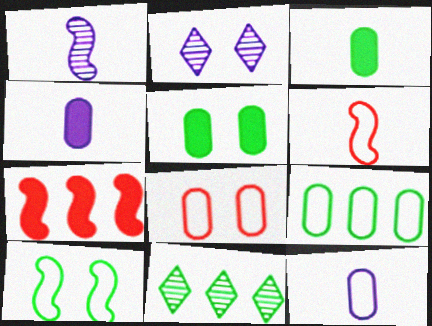[[1, 7, 10], 
[3, 10, 11], 
[8, 9, 12]]